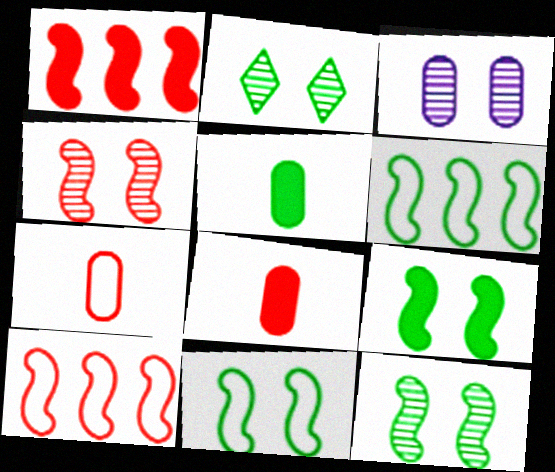[[2, 3, 4], 
[2, 5, 6], 
[9, 11, 12]]